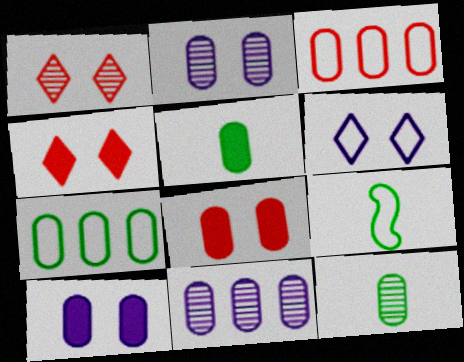[[2, 3, 5], 
[3, 6, 9], 
[3, 10, 12], 
[4, 9, 11]]